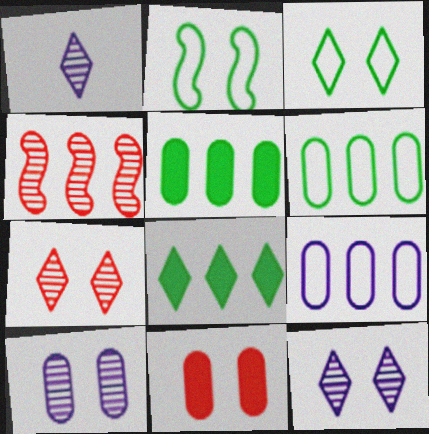[[2, 11, 12], 
[4, 8, 9]]